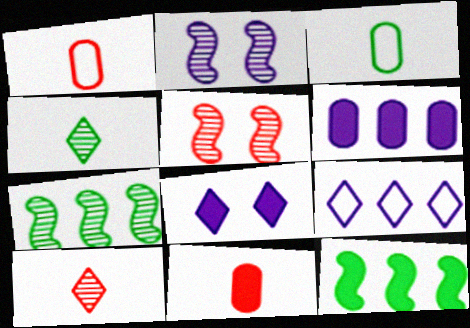[[1, 7, 8], 
[8, 11, 12]]